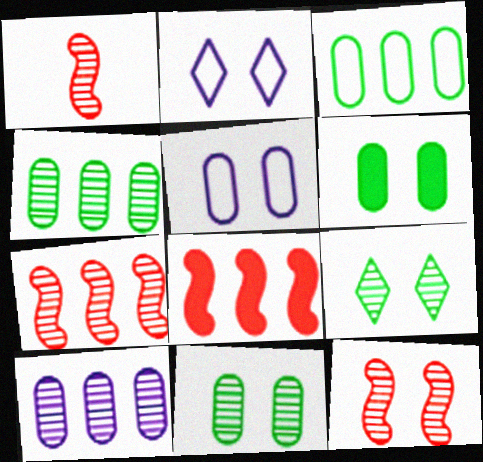[[1, 7, 12], 
[1, 9, 10], 
[2, 6, 12]]